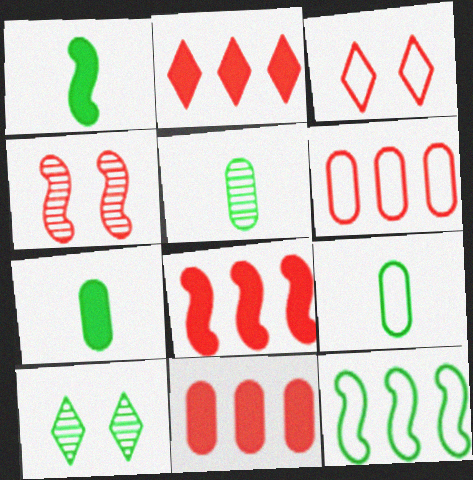[[2, 8, 11], 
[5, 7, 9], 
[7, 10, 12]]